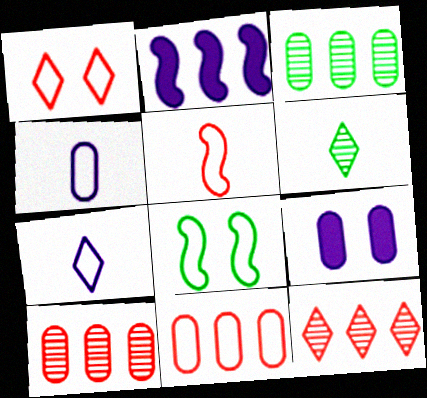[[1, 5, 11], 
[7, 8, 11]]